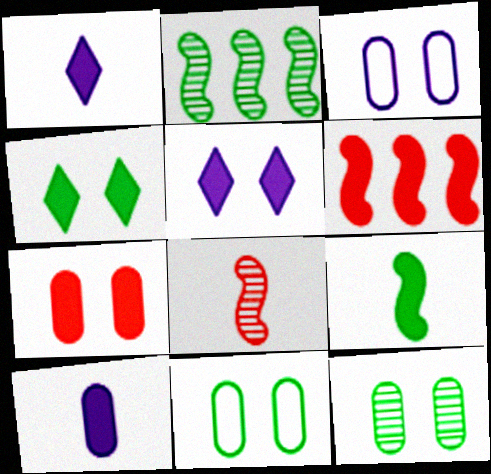[[3, 7, 12], 
[4, 6, 10]]